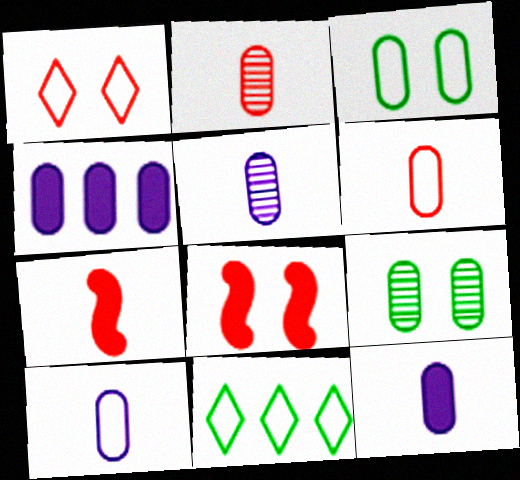[[2, 3, 4], 
[4, 6, 9], 
[5, 8, 11], 
[5, 10, 12]]